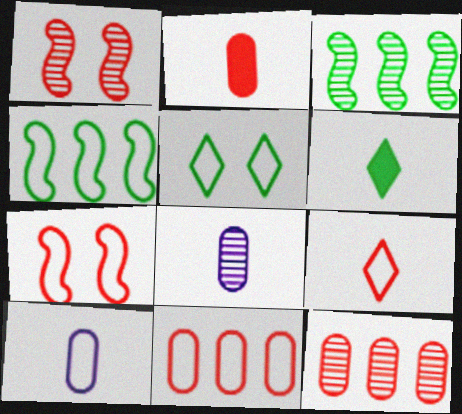[[7, 9, 11]]